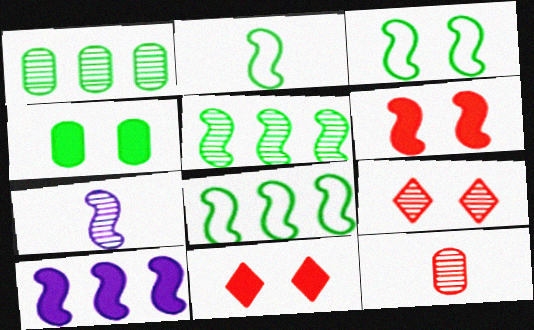[[1, 7, 9], 
[2, 3, 8], 
[6, 7, 8]]